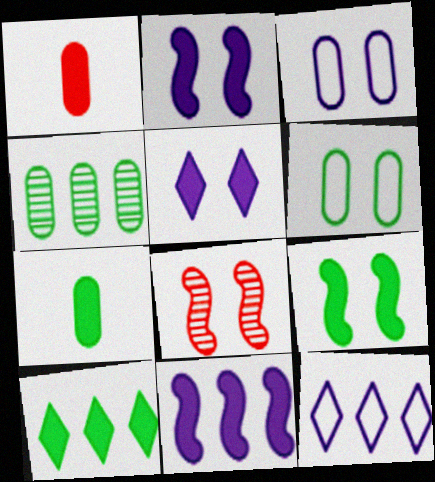[[1, 2, 10], 
[1, 3, 4], 
[4, 6, 7], 
[5, 6, 8], 
[7, 8, 12], 
[7, 9, 10]]